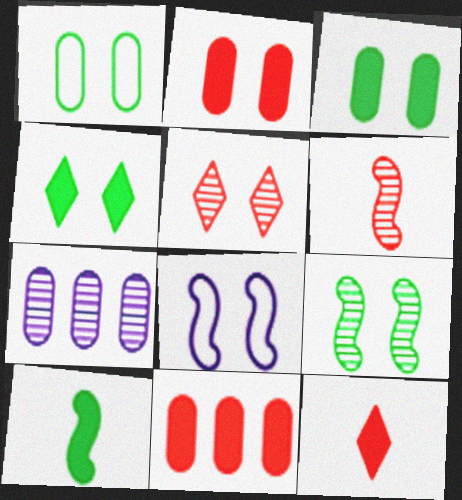[[1, 4, 9], 
[3, 5, 8]]